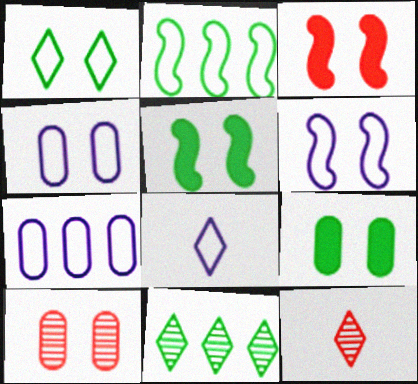[[4, 9, 10], 
[5, 7, 12], 
[6, 7, 8]]